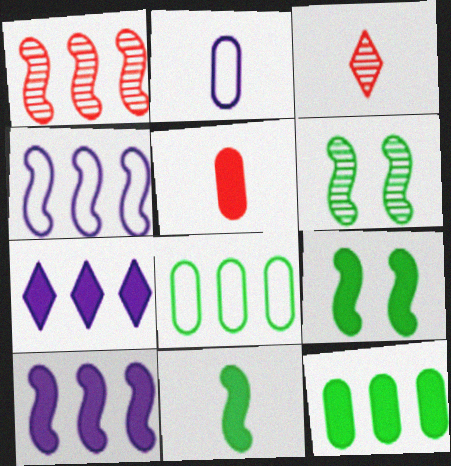[[1, 7, 8], 
[2, 3, 11], 
[5, 7, 9]]